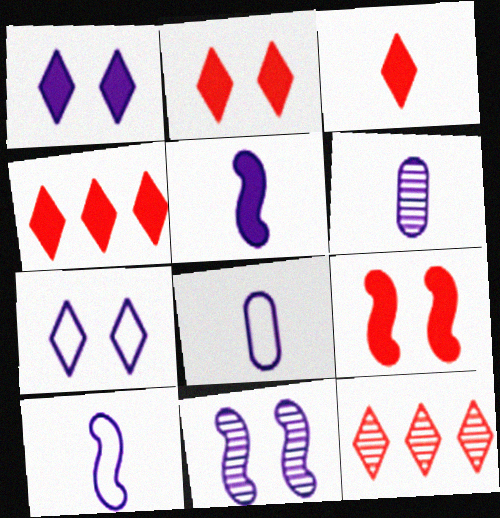[[2, 3, 4]]